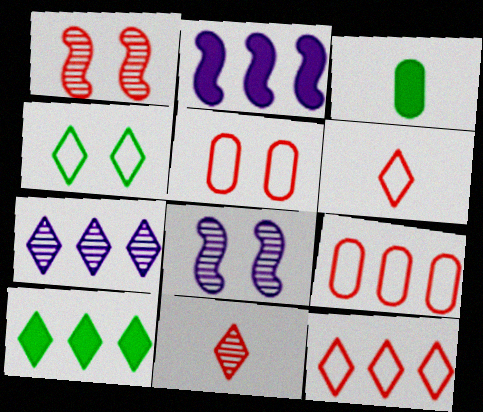[[3, 8, 12], 
[7, 10, 12]]